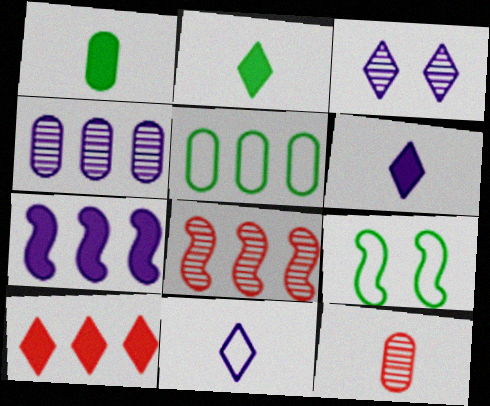[]